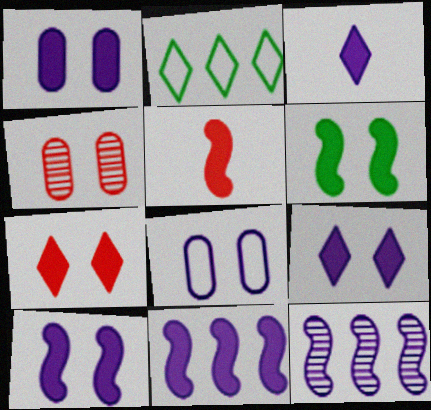[[1, 3, 11], 
[1, 6, 7], 
[1, 9, 10], 
[3, 8, 12], 
[5, 6, 11]]